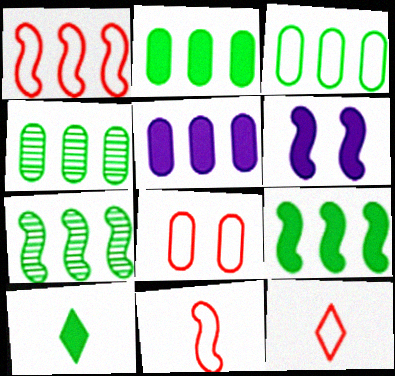[[1, 8, 12], 
[2, 3, 4], 
[4, 6, 12], 
[6, 7, 11]]